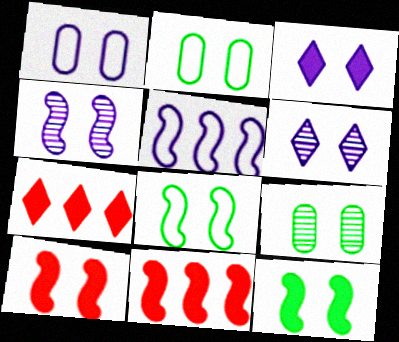[[1, 3, 4], 
[2, 6, 10], 
[4, 8, 10]]